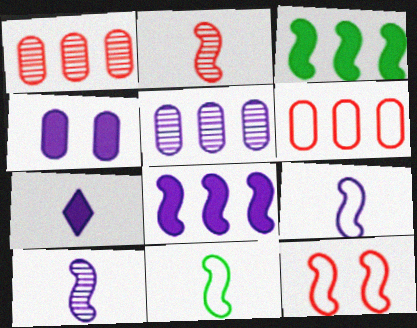[[3, 10, 12], 
[4, 7, 8]]